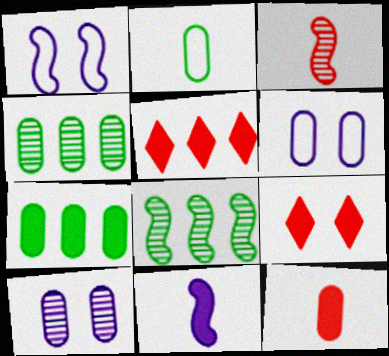[[4, 6, 12], 
[7, 9, 11]]